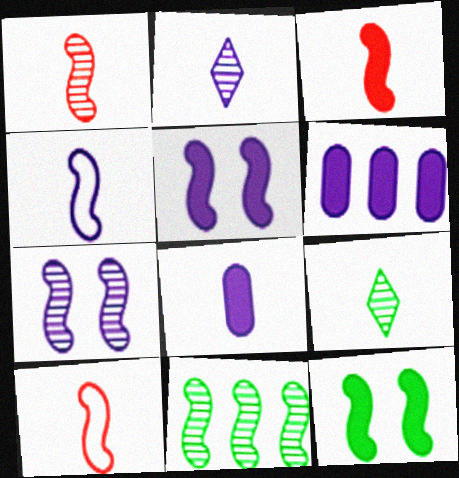[[1, 3, 10], 
[1, 7, 11], 
[2, 4, 8], 
[5, 10, 11], 
[8, 9, 10]]